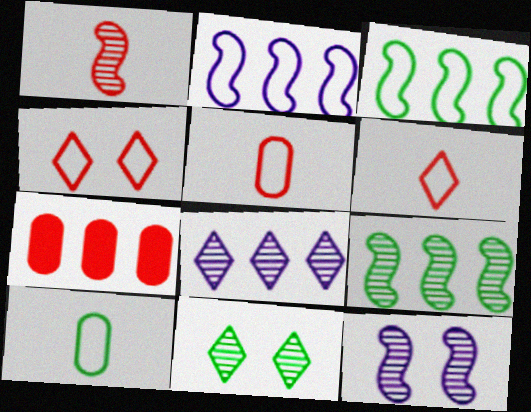[[1, 4, 7], 
[1, 9, 12], 
[2, 4, 10], 
[3, 7, 8]]